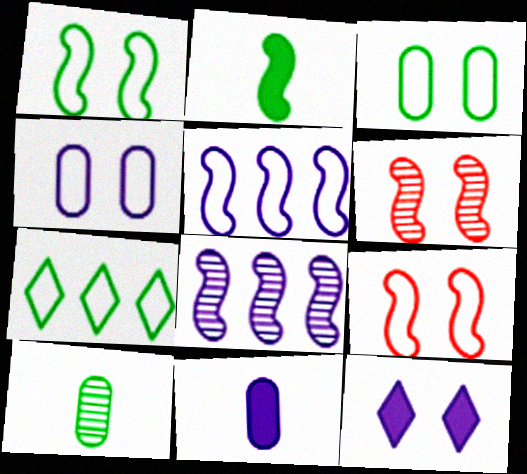[[2, 5, 6], 
[2, 8, 9], 
[3, 6, 12], 
[6, 7, 11]]